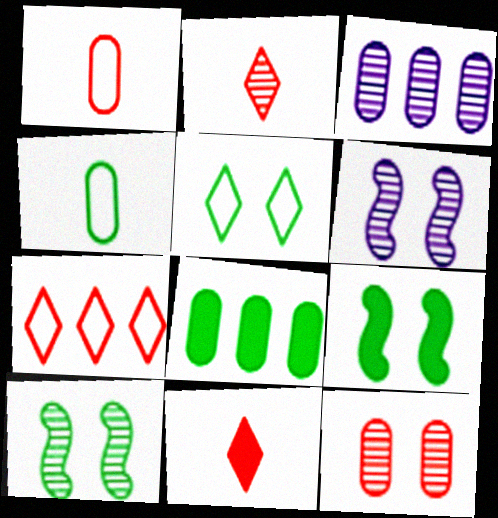[[2, 3, 10]]